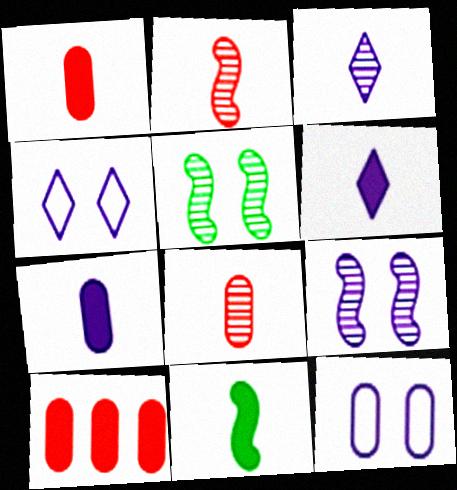[[1, 6, 11]]